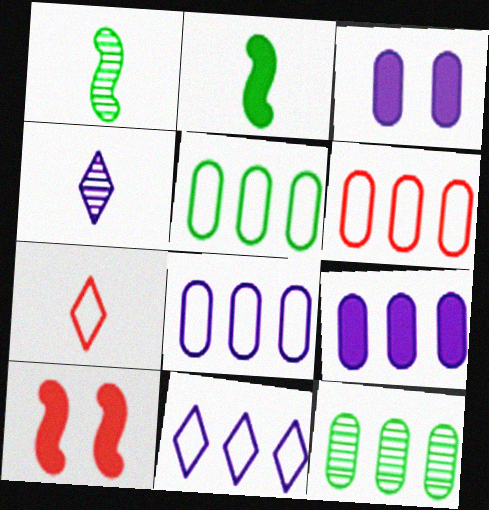[[4, 5, 10], 
[5, 6, 8], 
[6, 9, 12]]